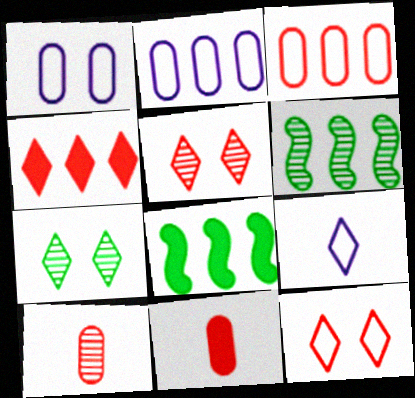[[2, 4, 6], 
[4, 7, 9]]